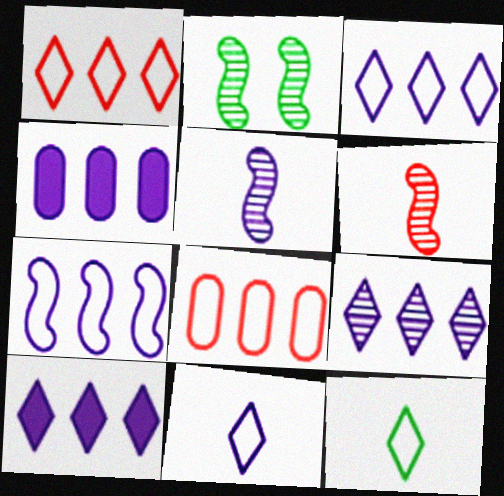[[3, 9, 10], 
[4, 7, 9]]